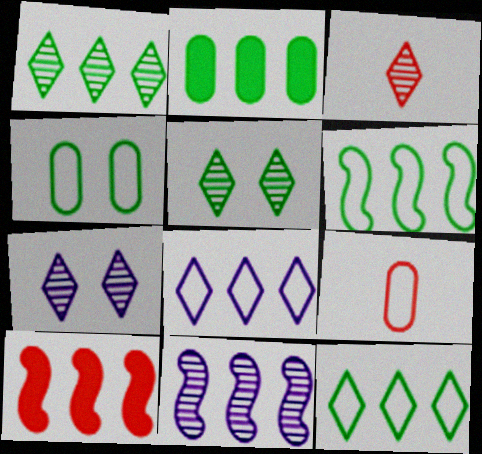[[1, 2, 6], 
[1, 3, 7], 
[6, 10, 11]]